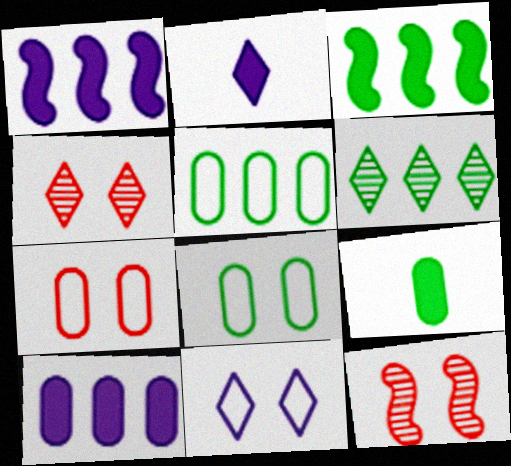[[2, 5, 12], 
[3, 5, 6]]